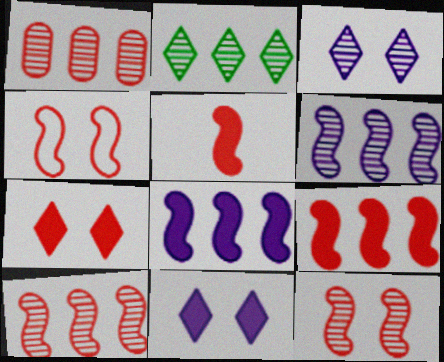[[1, 2, 6], 
[4, 5, 10]]